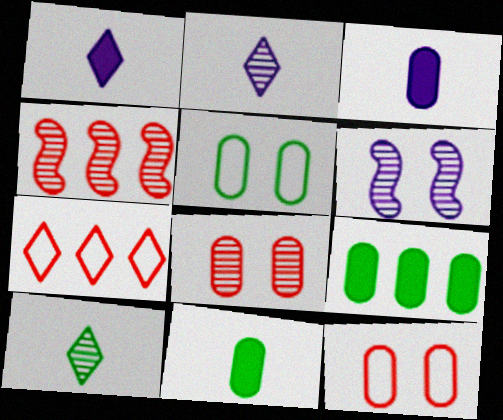[[1, 4, 5], 
[6, 7, 11]]